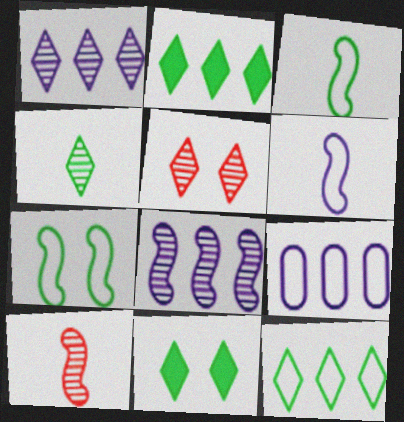[[1, 4, 5], 
[4, 11, 12], 
[9, 10, 11]]